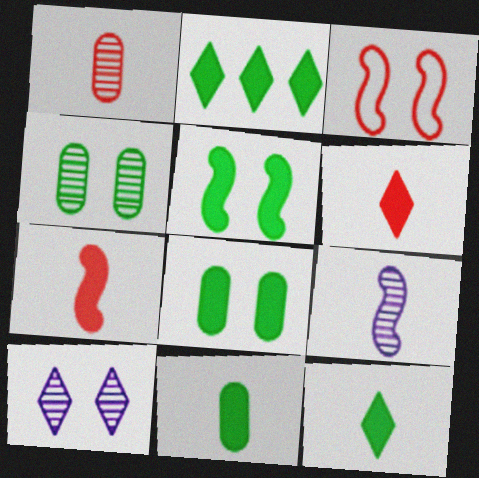[[2, 5, 11], 
[3, 8, 10]]